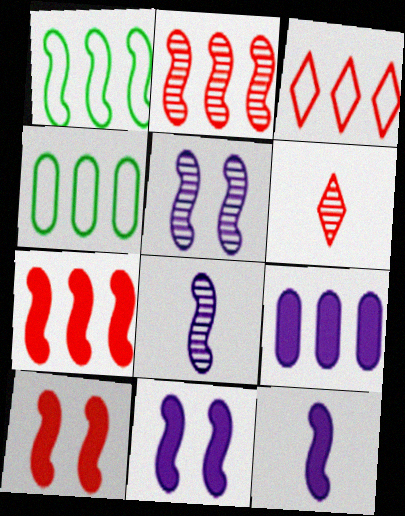[[1, 8, 10], 
[4, 6, 11]]